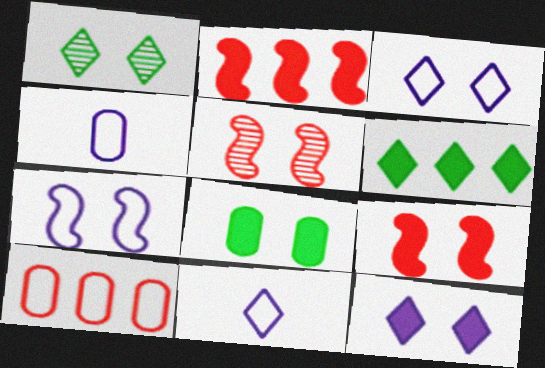[[1, 2, 4], 
[3, 5, 8], 
[4, 5, 6], 
[8, 9, 12]]